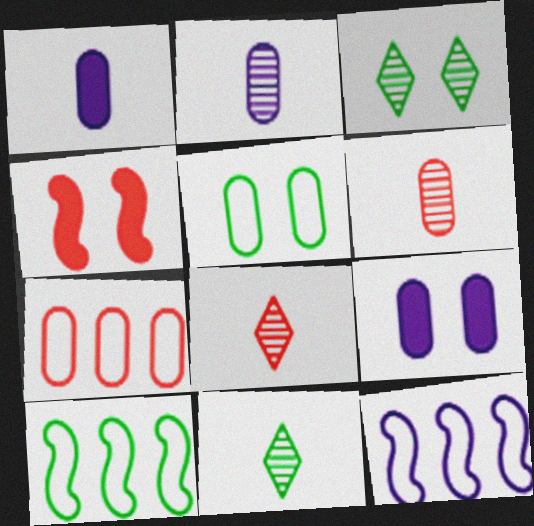[[4, 7, 8], 
[8, 9, 10]]